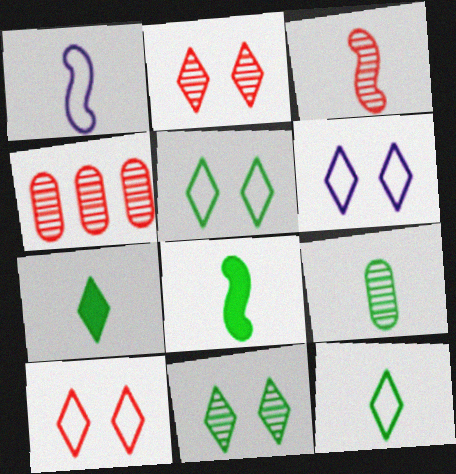[[1, 3, 8], 
[2, 3, 4], 
[4, 6, 8], 
[5, 6, 10], 
[8, 9, 12]]